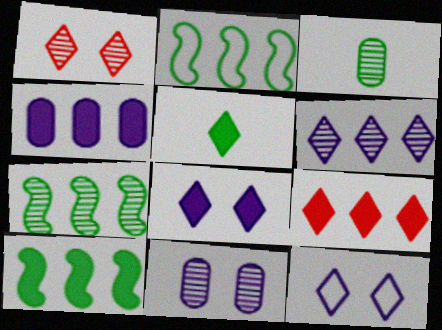[[2, 7, 10], 
[4, 9, 10], 
[5, 8, 9]]